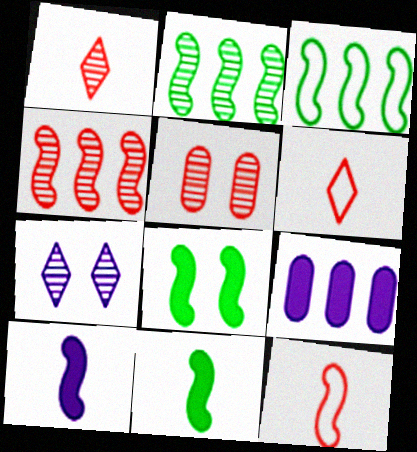[[1, 4, 5]]